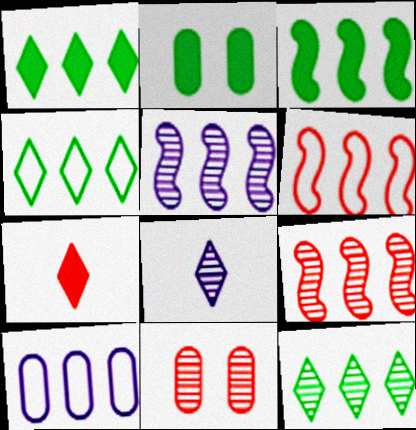[[1, 4, 12], 
[1, 9, 10], 
[2, 6, 8], 
[3, 5, 6], 
[4, 6, 10], 
[6, 7, 11]]